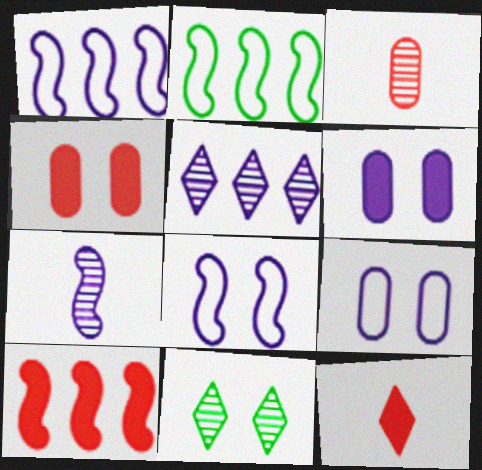[[4, 8, 11], 
[4, 10, 12]]